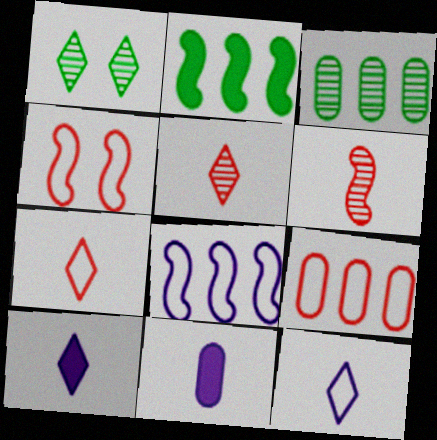[[3, 4, 10], 
[4, 7, 9]]